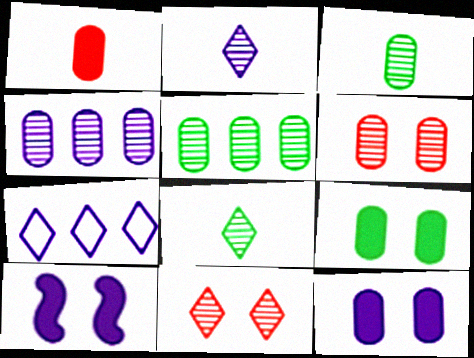[[3, 4, 6]]